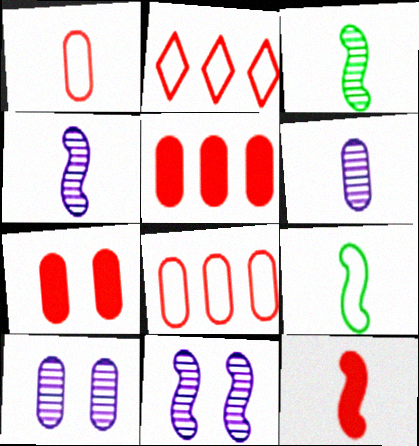[[4, 9, 12]]